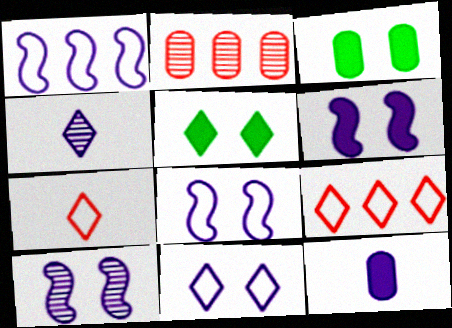[[4, 5, 9], 
[6, 8, 10]]